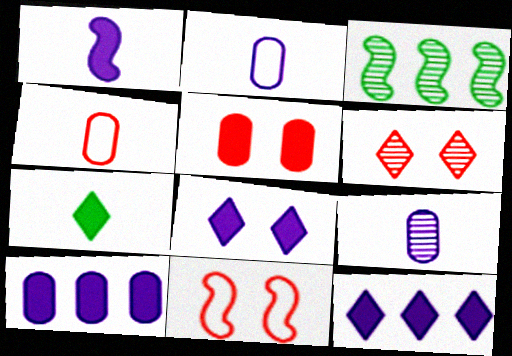[[1, 3, 11], 
[1, 8, 10], 
[3, 4, 8], 
[3, 6, 9], 
[5, 6, 11]]